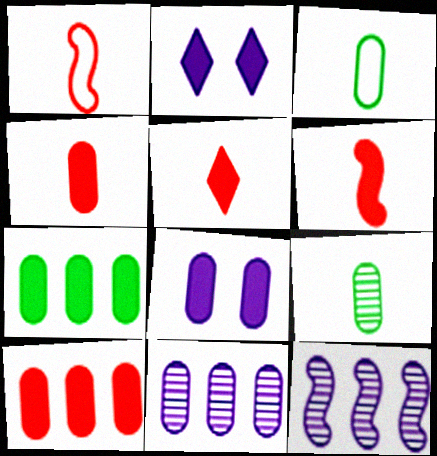[[2, 6, 7], 
[4, 5, 6], 
[4, 7, 8]]